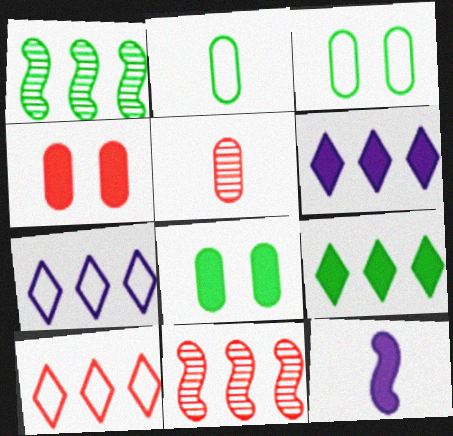[[4, 9, 12]]